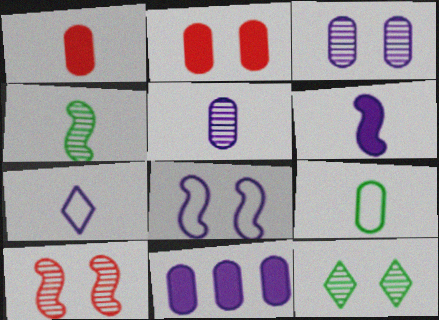[[1, 4, 7], 
[1, 5, 9], 
[2, 8, 12], 
[3, 10, 12], 
[5, 6, 7]]